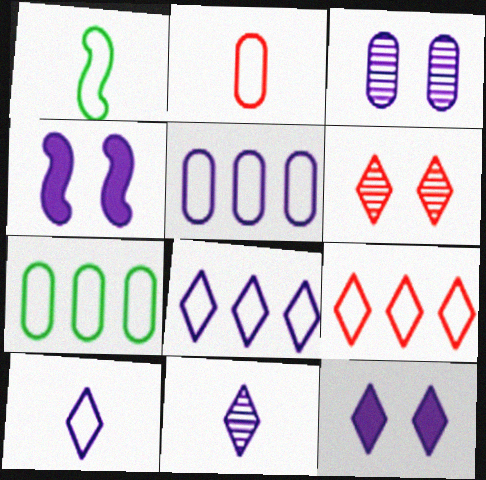[[1, 2, 10], 
[4, 5, 11], 
[8, 11, 12]]